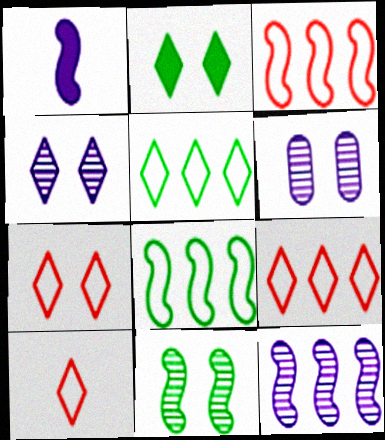[[1, 3, 11], 
[2, 4, 7], 
[7, 9, 10]]